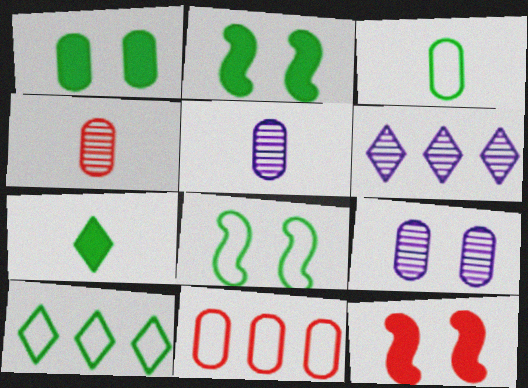[[1, 5, 11], 
[3, 6, 12], 
[3, 8, 10], 
[5, 10, 12]]